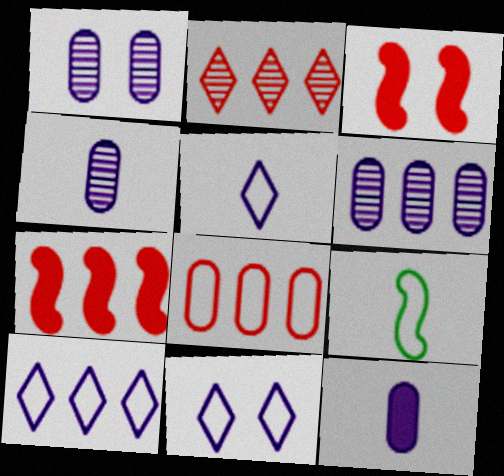[[1, 4, 6], 
[2, 7, 8], 
[5, 10, 11], 
[8, 9, 11]]